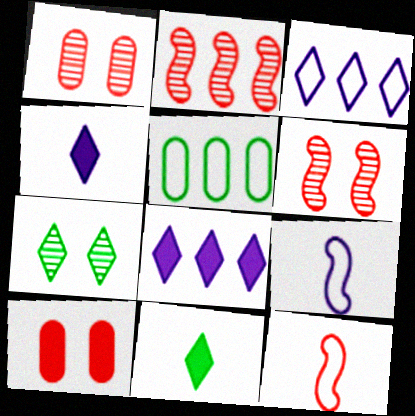[[2, 5, 8], 
[4, 5, 6]]